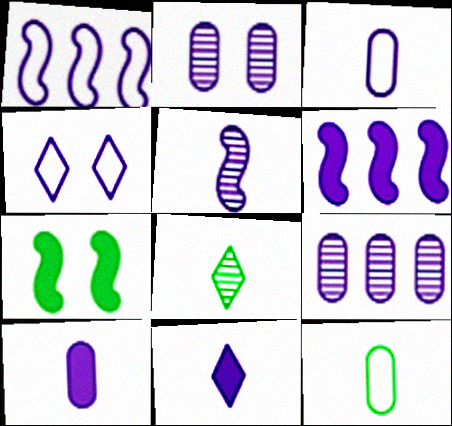[[1, 2, 11], 
[1, 3, 4], 
[3, 5, 11]]